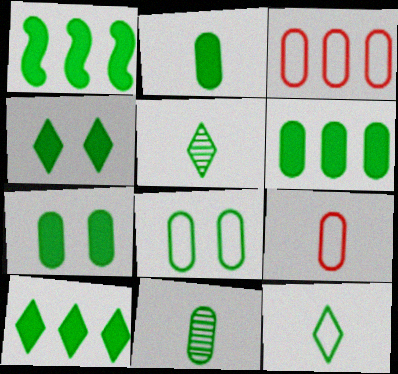[[1, 2, 4], 
[1, 5, 8], 
[1, 6, 10], 
[2, 6, 7], 
[6, 8, 11]]